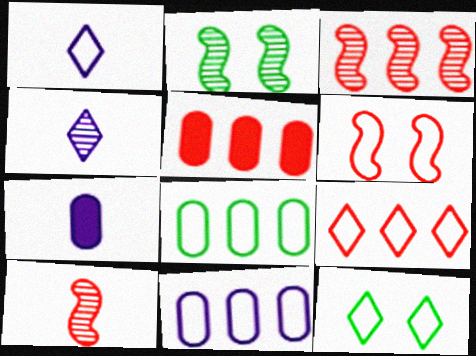[[1, 2, 5], 
[1, 6, 8], 
[1, 9, 12], 
[2, 7, 9], 
[3, 5, 9], 
[3, 7, 12]]